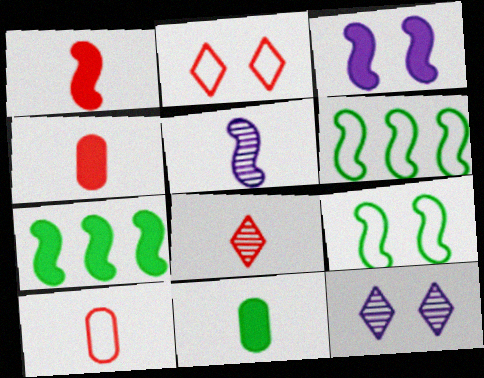[[1, 3, 7], 
[1, 8, 10], 
[4, 6, 12], 
[7, 10, 12]]